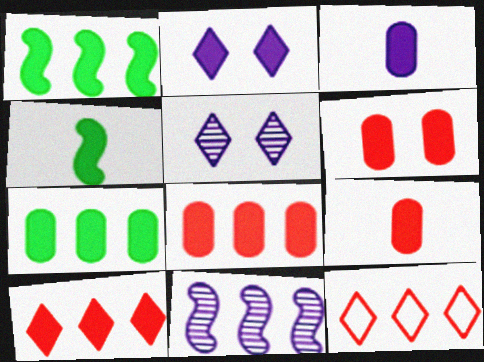[[1, 2, 9], 
[2, 4, 8], 
[3, 6, 7], 
[6, 8, 9], 
[7, 11, 12]]